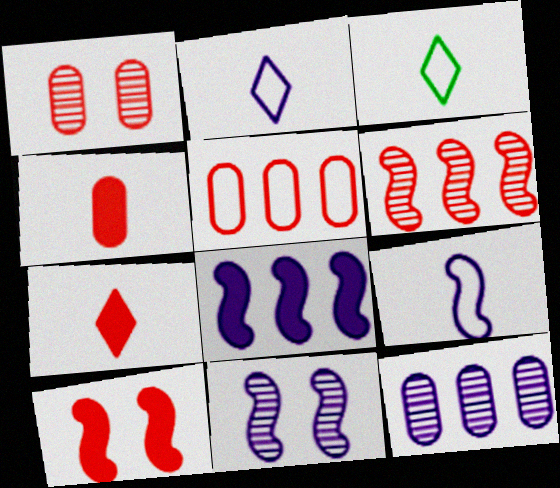[[1, 3, 8], 
[1, 4, 5], 
[3, 10, 12], 
[8, 9, 11]]